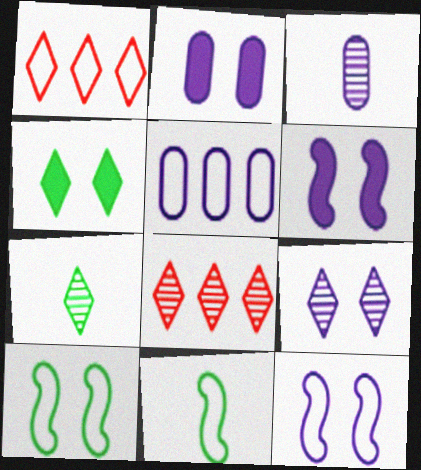[[2, 3, 5], 
[2, 8, 11], 
[2, 9, 12], 
[7, 8, 9]]